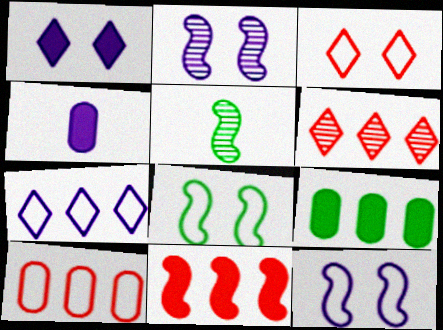[[1, 5, 10], 
[2, 4, 7], 
[4, 6, 8], 
[5, 11, 12], 
[6, 10, 11]]